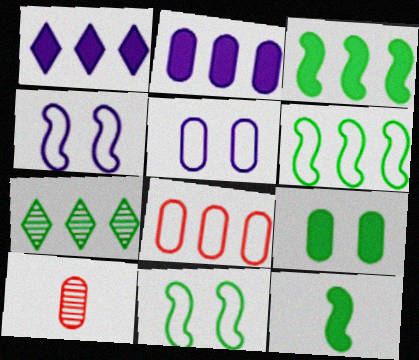[[1, 10, 11]]